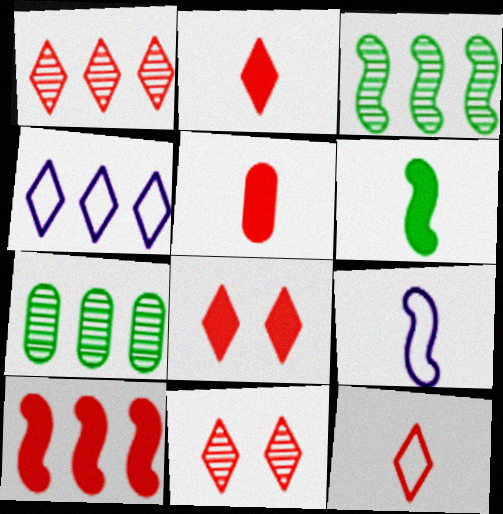[[1, 8, 12], 
[4, 7, 10], 
[5, 8, 10], 
[7, 8, 9]]